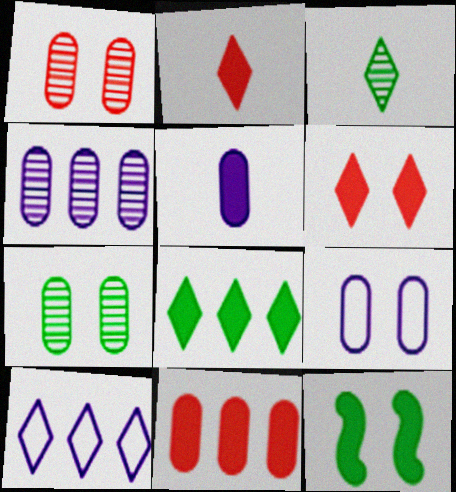[[3, 6, 10], 
[4, 5, 9]]